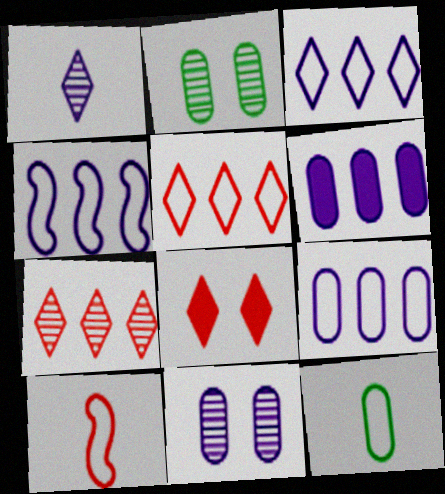[[3, 4, 9]]